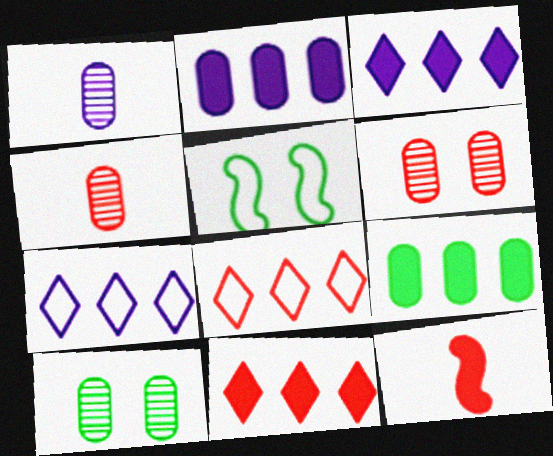[[1, 5, 11], 
[3, 4, 5], 
[6, 8, 12], 
[7, 10, 12]]